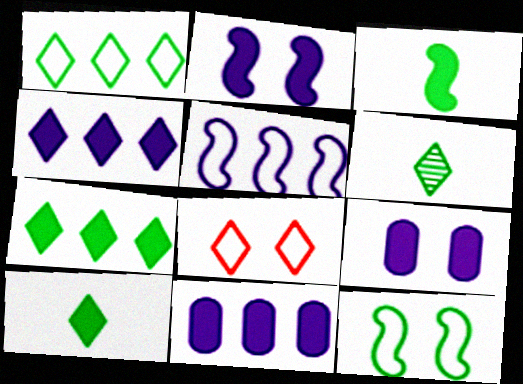[[4, 6, 8]]